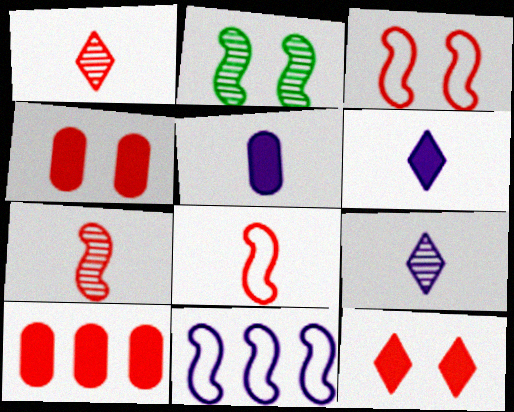[[1, 3, 10]]